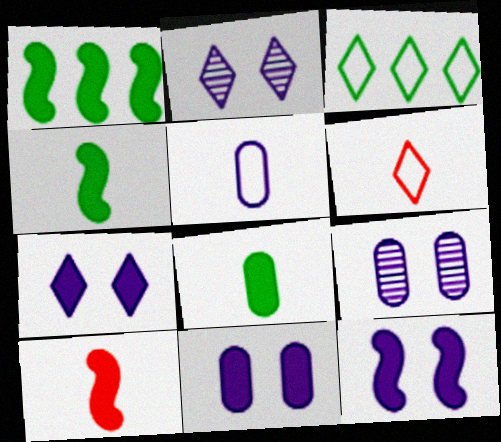[[1, 6, 9], 
[1, 10, 12], 
[3, 9, 10], 
[7, 11, 12]]